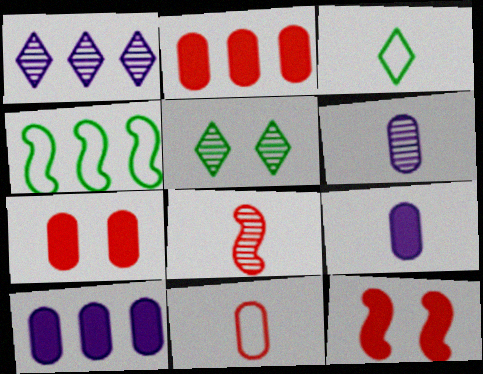[[1, 2, 4], 
[3, 8, 9]]